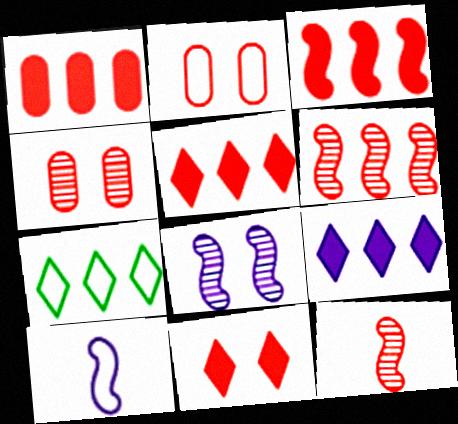[[1, 3, 5], 
[2, 5, 12], 
[2, 7, 10]]